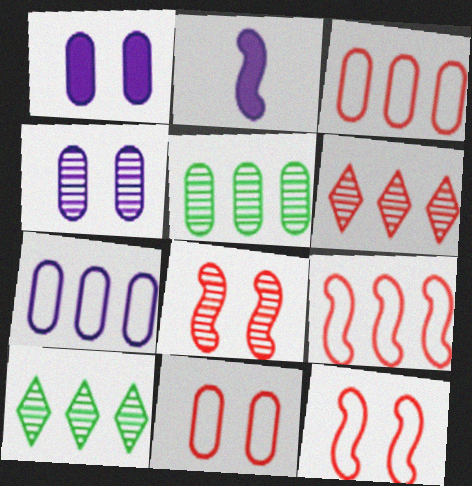[[2, 10, 11]]